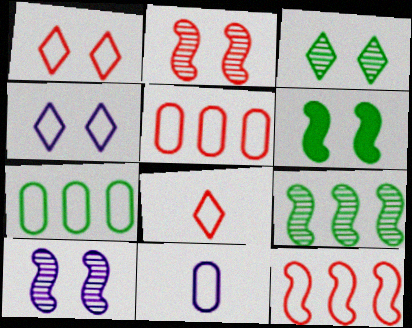[]